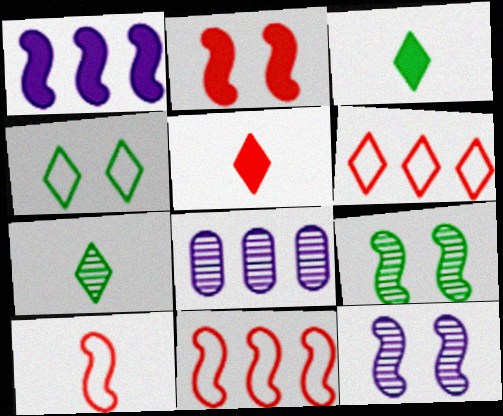[[1, 9, 10]]